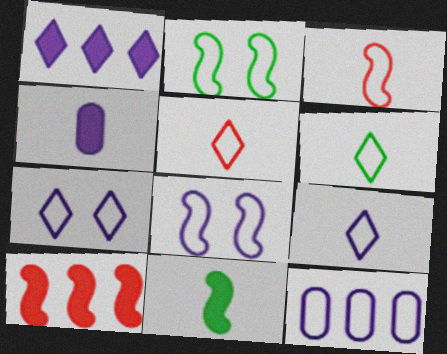[[2, 5, 12], 
[5, 6, 9], 
[8, 9, 12]]